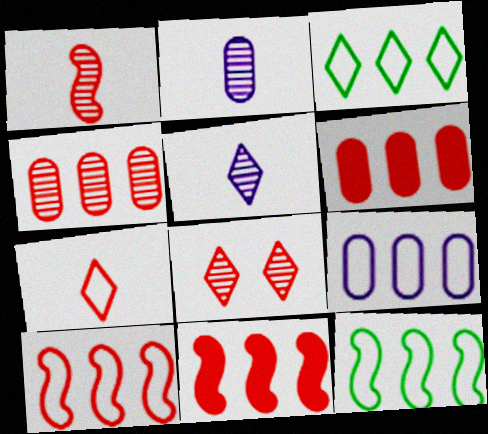[[1, 4, 8], 
[3, 9, 10]]